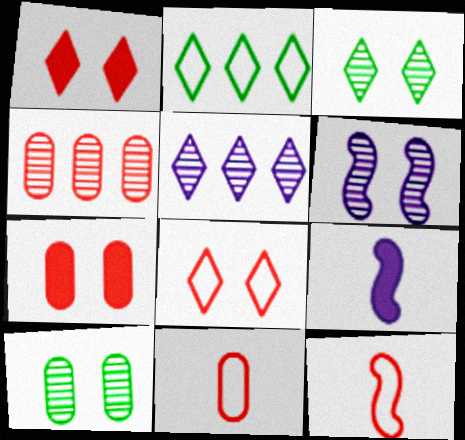[[1, 4, 12], 
[4, 7, 11]]